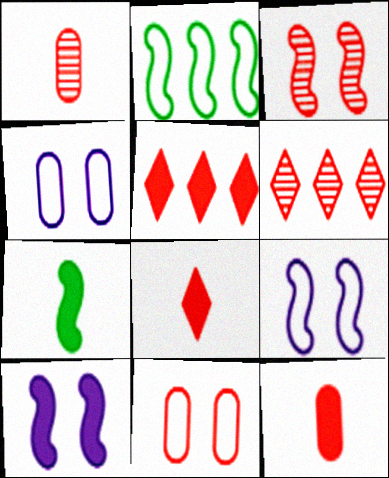[[1, 3, 6], 
[4, 6, 7]]